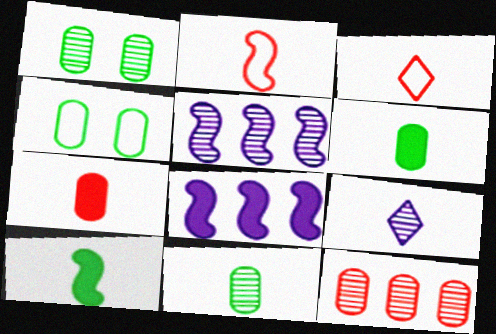[[1, 3, 8], 
[2, 6, 9]]